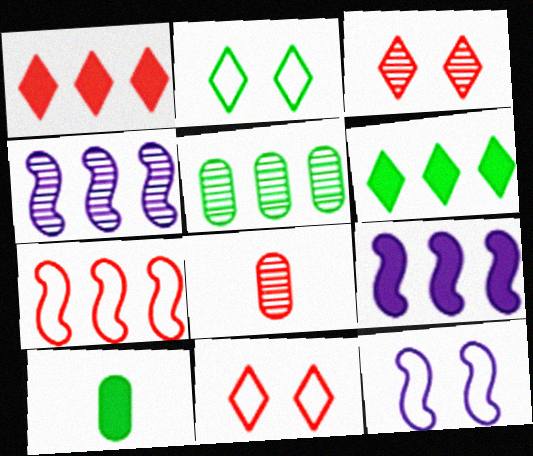[[2, 8, 9], 
[4, 10, 11], 
[6, 8, 12]]